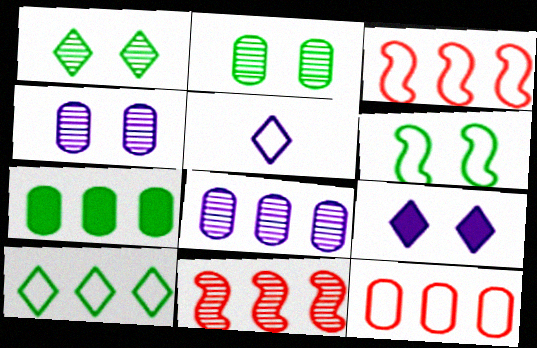[[5, 6, 12], 
[7, 8, 12]]